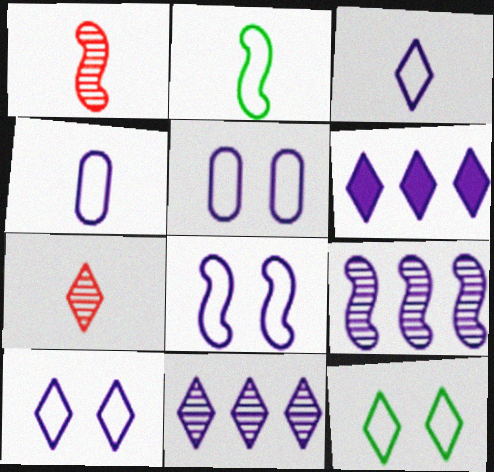[[5, 8, 10], 
[6, 7, 12]]